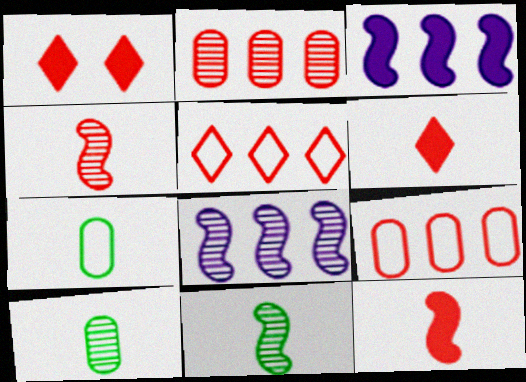[[1, 4, 9], 
[1, 7, 8]]